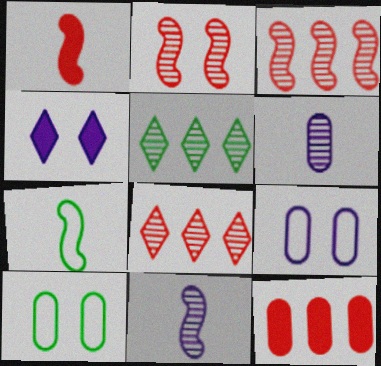[[1, 5, 9], 
[1, 7, 11], 
[2, 4, 10], 
[2, 5, 6], 
[6, 10, 12]]